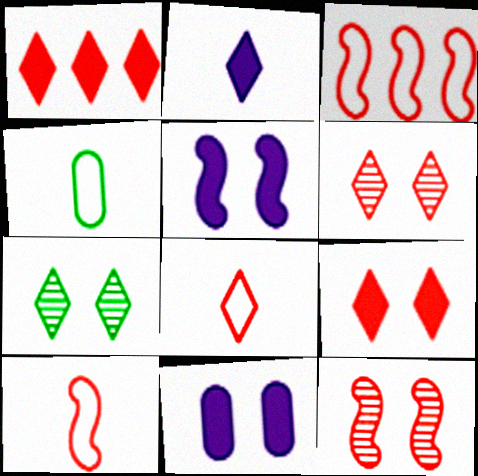[[1, 6, 8]]